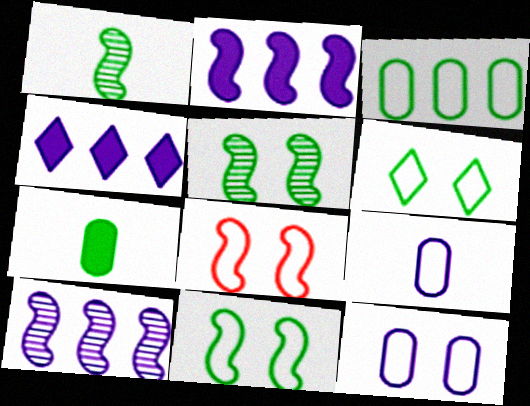[[1, 2, 8], 
[6, 8, 12]]